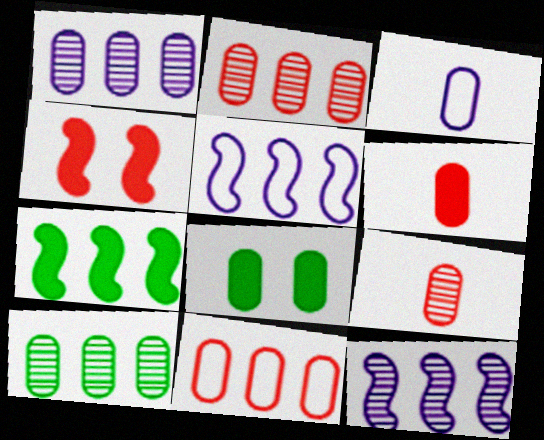[[1, 2, 10], 
[2, 3, 8]]